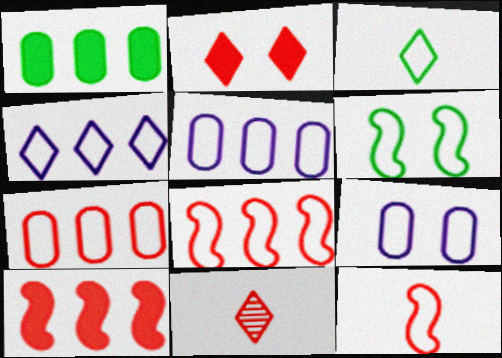[[3, 8, 9]]